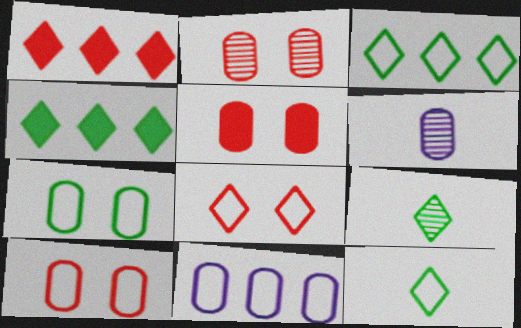[[2, 5, 10]]